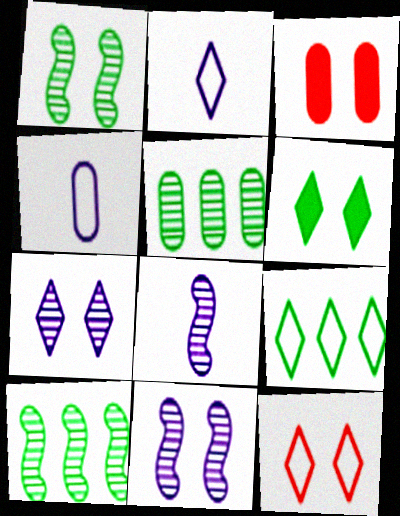[[2, 3, 10], 
[2, 9, 12], 
[3, 4, 5], 
[3, 8, 9], 
[6, 7, 12]]